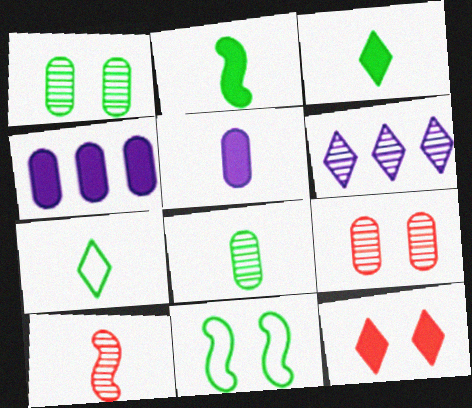[[1, 6, 10], 
[2, 4, 12], 
[2, 7, 8], 
[5, 7, 10], 
[6, 7, 12]]